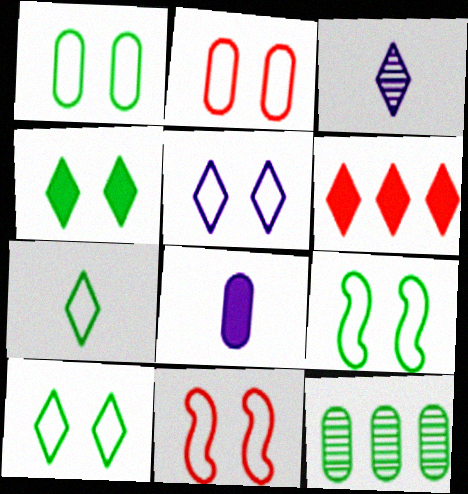[[1, 5, 11], 
[1, 9, 10], 
[2, 5, 9], 
[2, 8, 12], 
[3, 6, 10]]